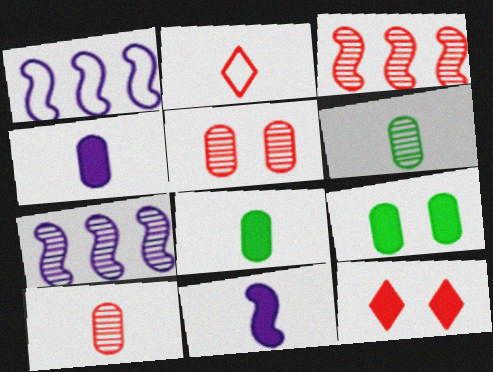[[1, 6, 12], 
[2, 6, 11], 
[2, 7, 9]]